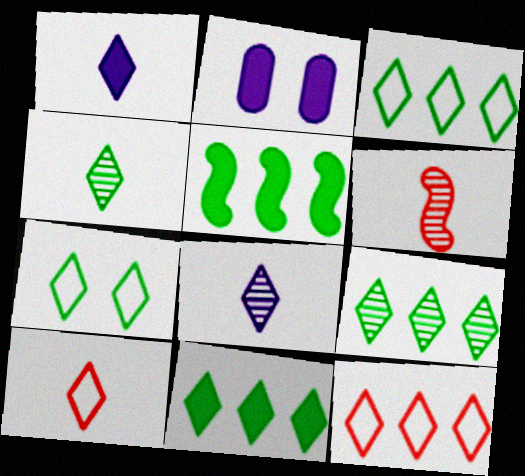[[1, 4, 10], 
[2, 3, 6], 
[3, 9, 11], 
[4, 7, 11]]